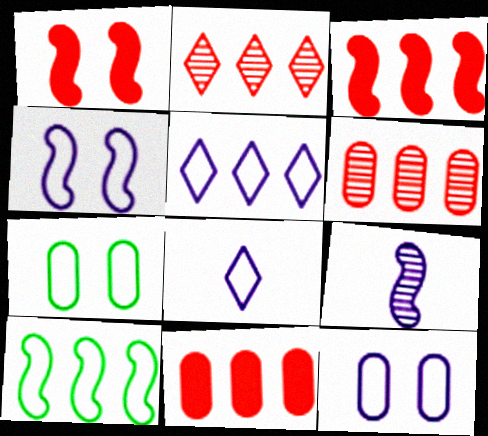[[1, 9, 10]]